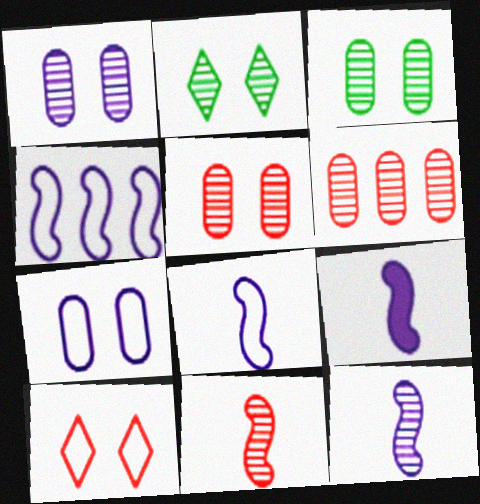[[1, 3, 5], 
[2, 6, 12], 
[8, 9, 12]]